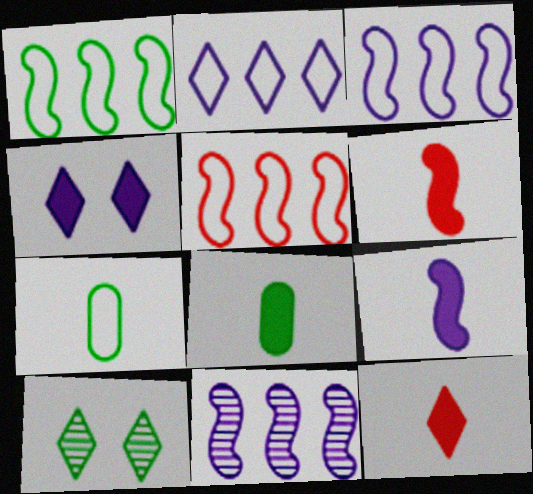[[1, 3, 5], 
[1, 8, 10], 
[2, 10, 12], 
[8, 9, 12]]